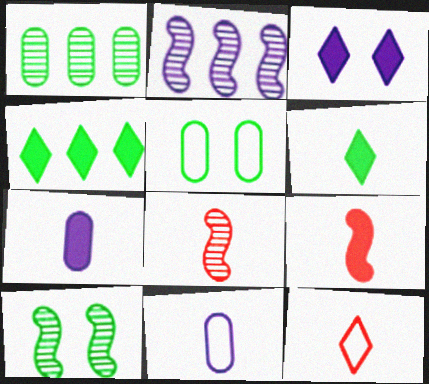[[2, 3, 11], 
[2, 8, 10], 
[6, 7, 9], 
[6, 8, 11]]